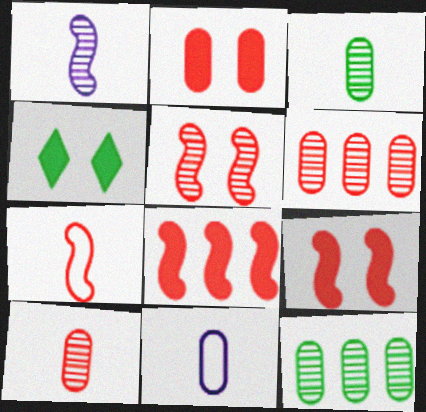[[2, 11, 12], 
[5, 7, 8]]